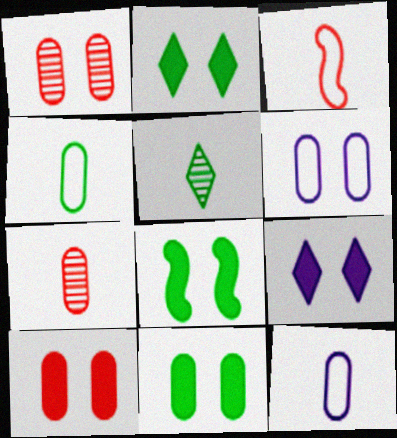[[1, 6, 11], 
[2, 8, 11], 
[8, 9, 10]]